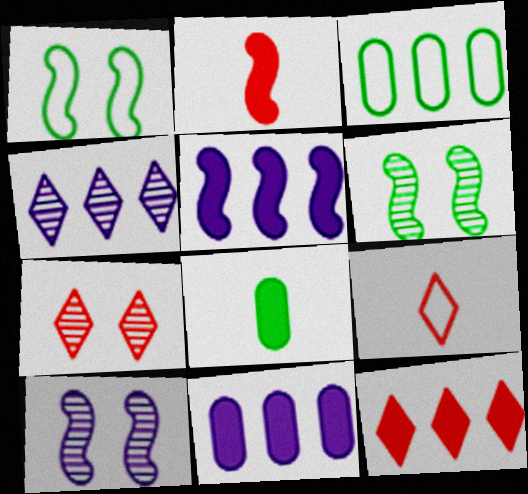[[6, 9, 11], 
[7, 9, 12]]